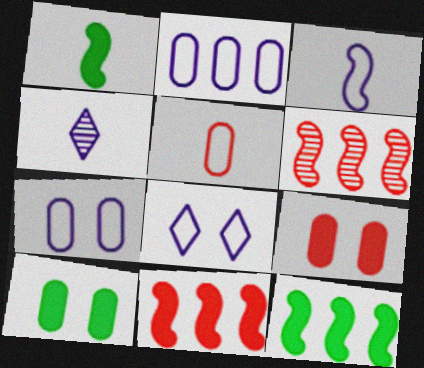[[1, 4, 5], 
[2, 3, 8]]